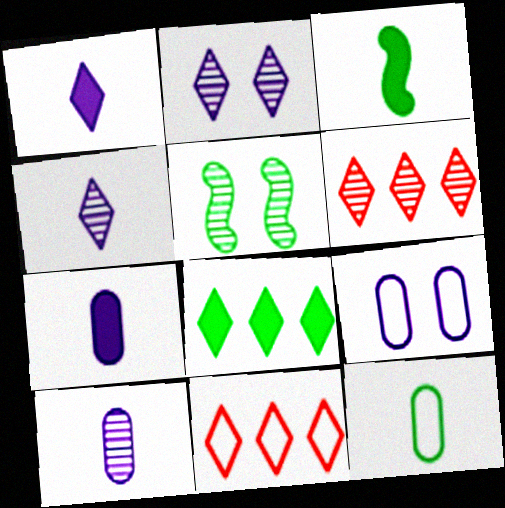[[3, 6, 9], 
[5, 6, 10], 
[5, 7, 11], 
[5, 8, 12]]